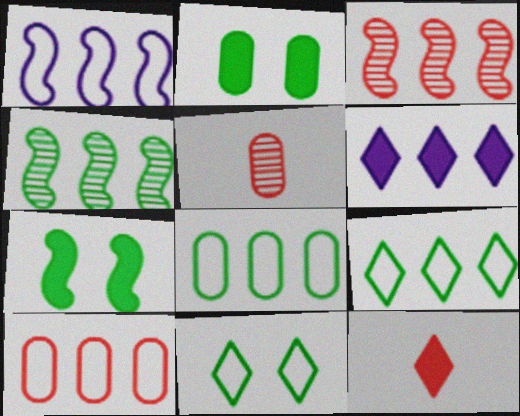[[1, 9, 10], 
[3, 6, 8], 
[4, 6, 10]]